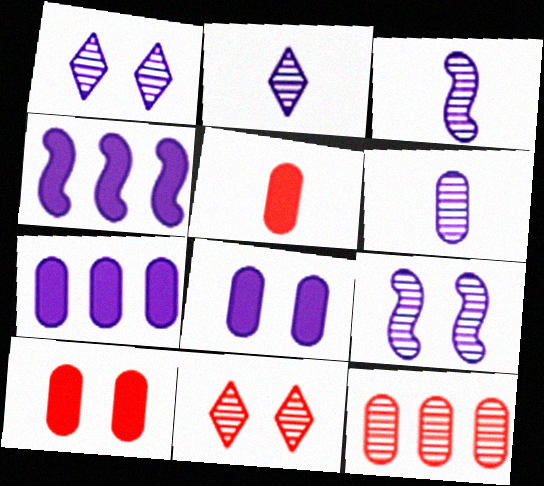[[2, 3, 6]]